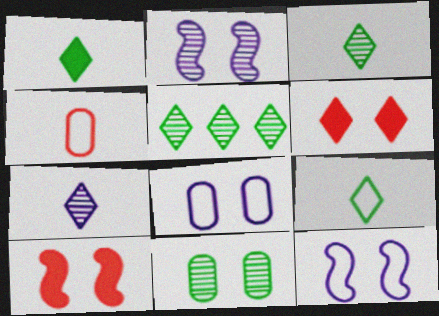[[1, 3, 9], 
[6, 11, 12]]